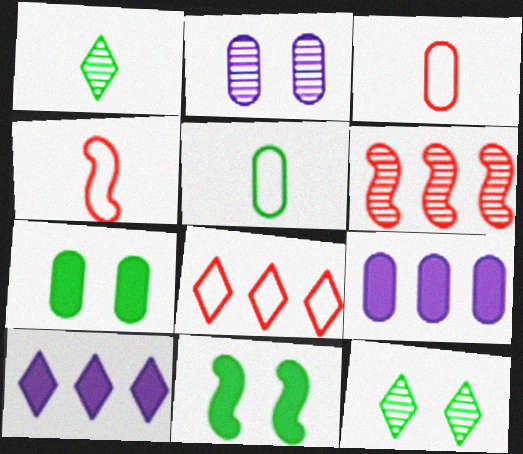[[1, 2, 6], 
[4, 9, 12]]